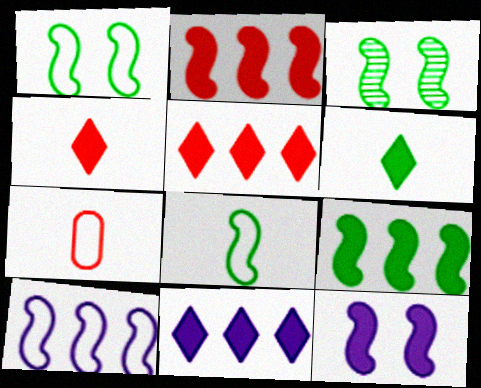[[3, 7, 11], 
[3, 8, 9]]